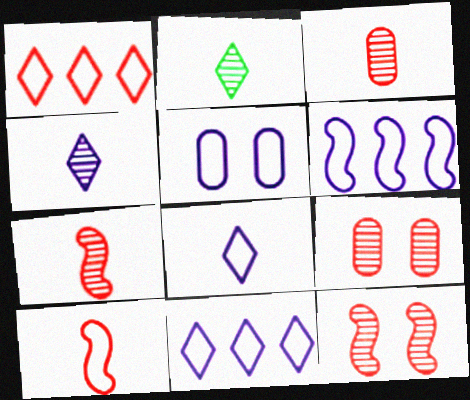[[5, 6, 8]]